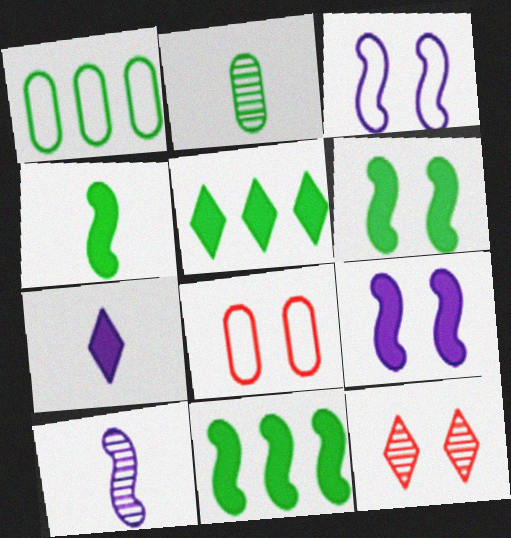[[4, 6, 11], 
[5, 8, 10]]